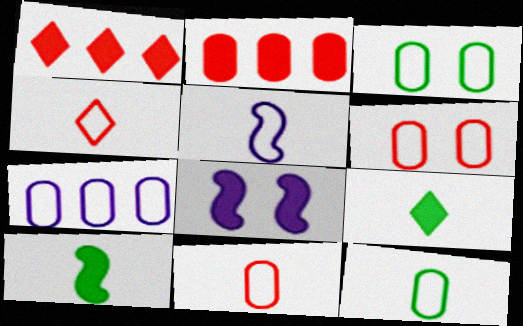[[2, 8, 9], 
[3, 7, 11], 
[4, 5, 12], 
[6, 7, 12]]